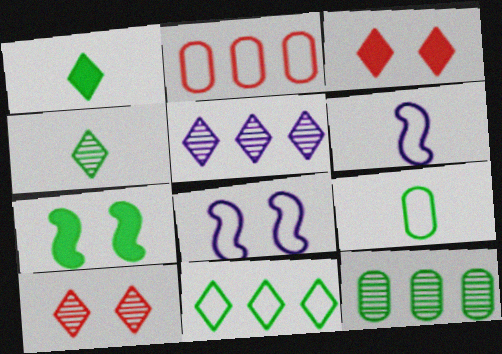[[3, 6, 12], 
[4, 5, 10]]